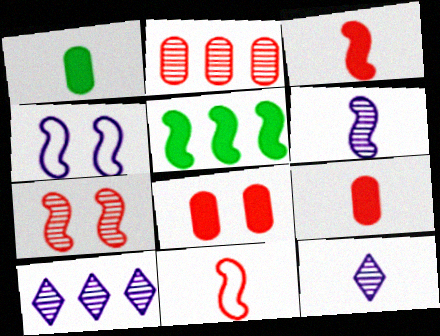[[1, 11, 12]]